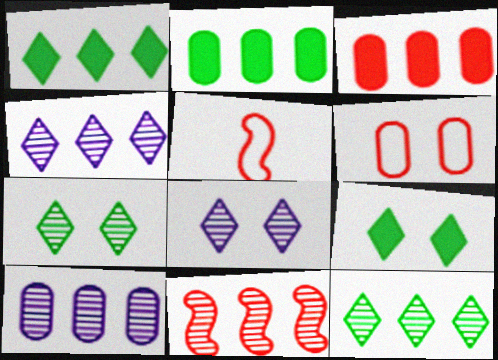[[2, 5, 8], 
[5, 9, 10], 
[10, 11, 12]]